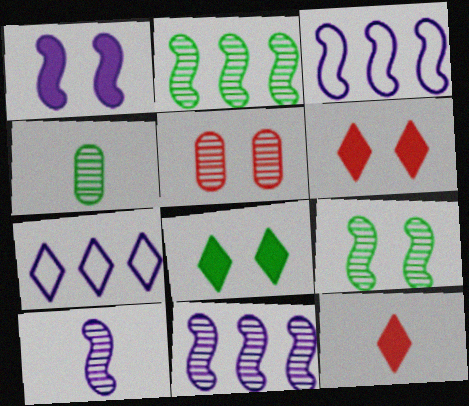[[1, 3, 10], 
[3, 4, 6]]